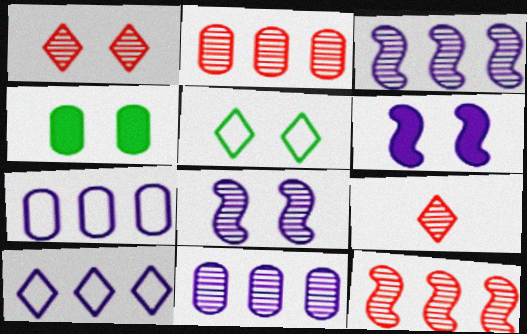[]